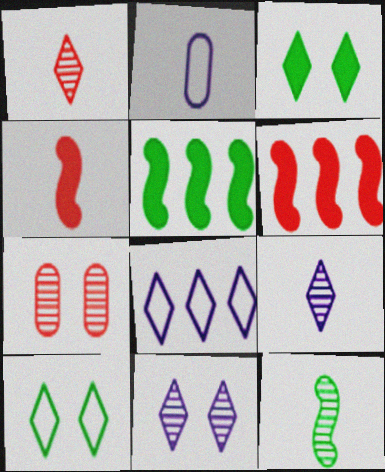[[1, 3, 8]]